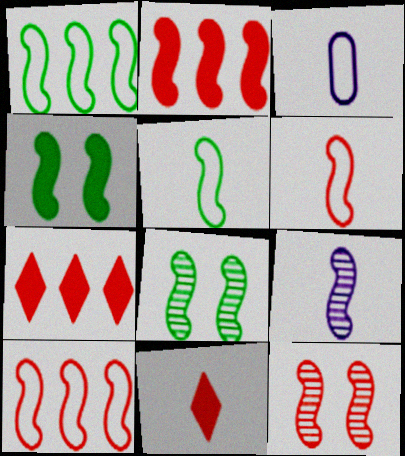[[2, 6, 12], 
[3, 7, 8], 
[4, 9, 10]]